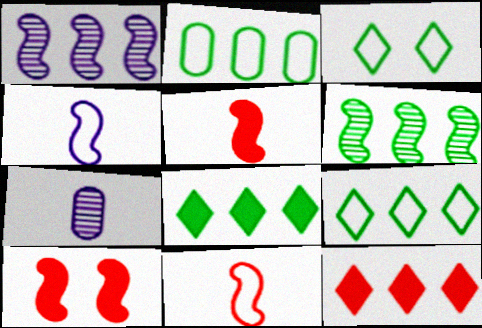[[1, 2, 12], 
[2, 6, 8], 
[4, 6, 10], 
[7, 9, 10]]